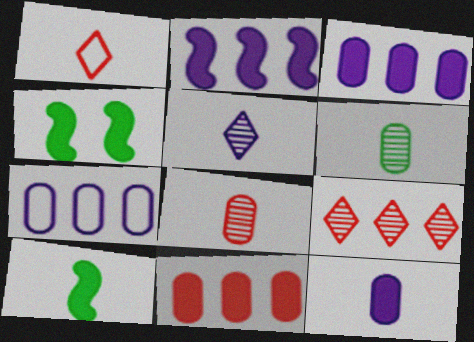[]